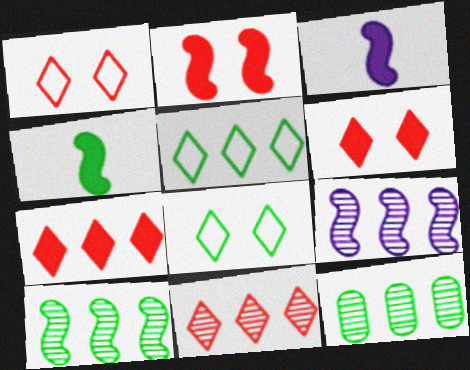[[1, 3, 12], 
[4, 8, 12], 
[9, 11, 12]]